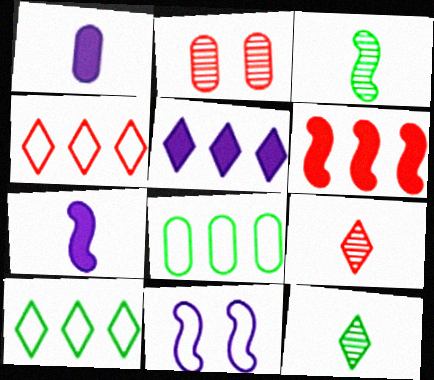[[1, 2, 8], 
[2, 7, 10], 
[3, 6, 11]]